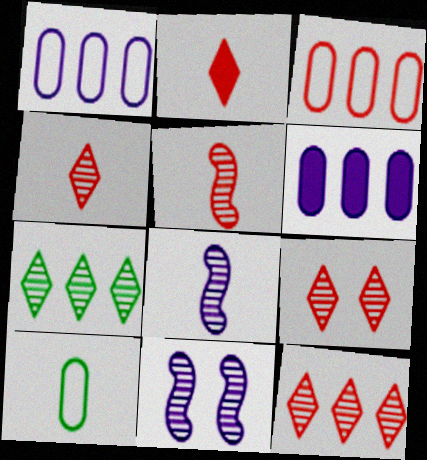[[2, 8, 10], 
[4, 9, 12]]